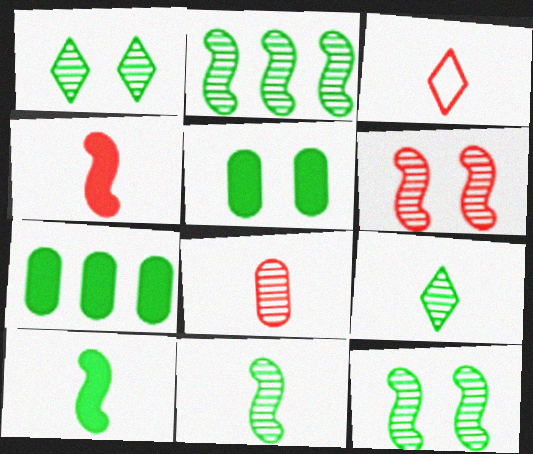[[2, 11, 12], 
[3, 4, 8]]